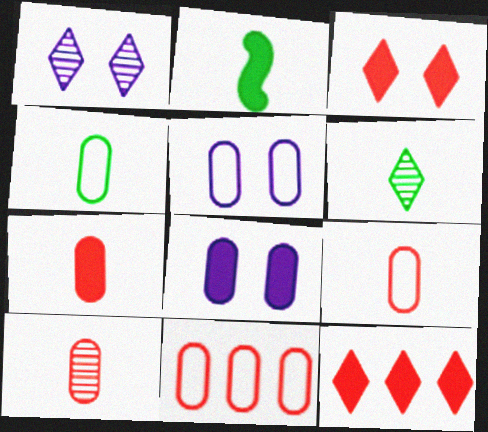[[1, 2, 11], 
[2, 4, 6], 
[2, 8, 12], 
[4, 5, 11], 
[7, 9, 10]]